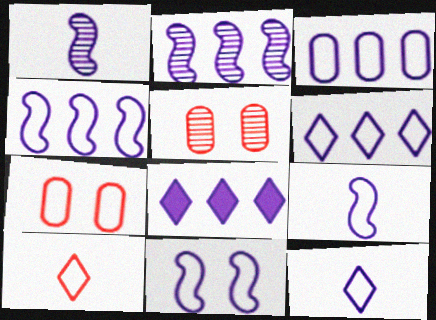[[2, 3, 8], 
[3, 4, 6], 
[3, 11, 12], 
[4, 9, 11]]